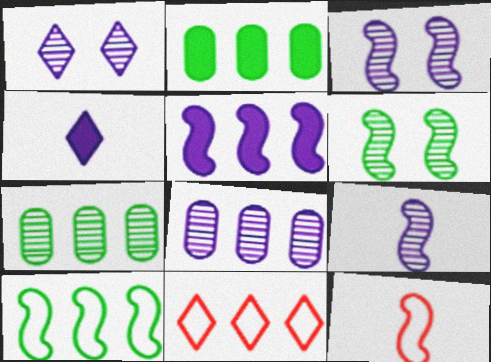[[1, 2, 12], 
[1, 8, 9], 
[5, 6, 12], 
[5, 7, 11]]